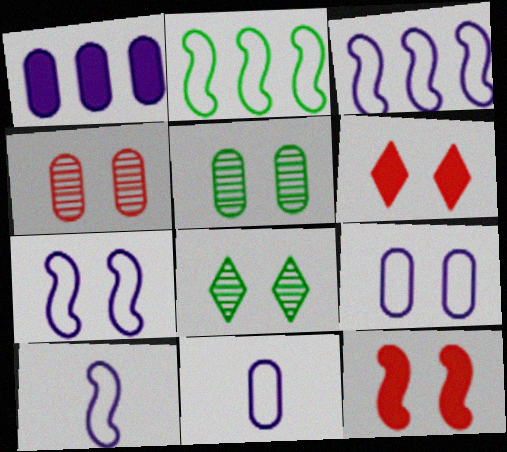[[3, 7, 10], 
[5, 6, 7], 
[8, 9, 12]]